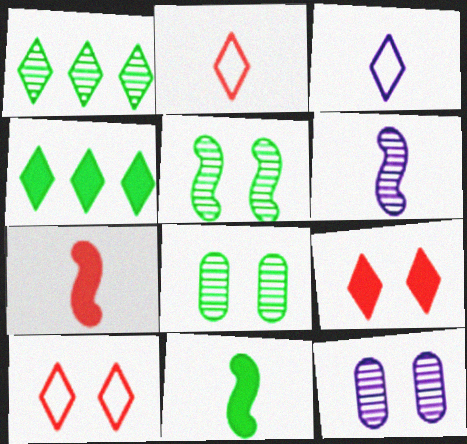[[1, 3, 9]]